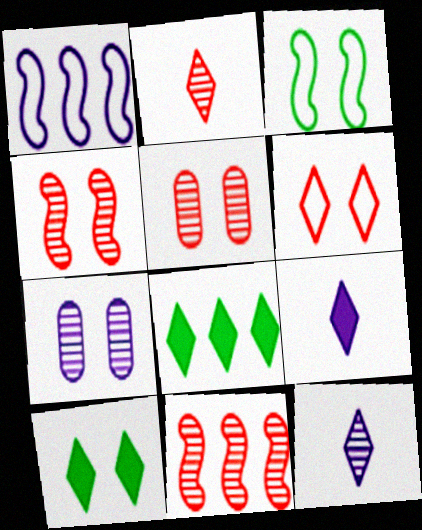[[1, 7, 9], 
[2, 5, 11], 
[6, 8, 12]]